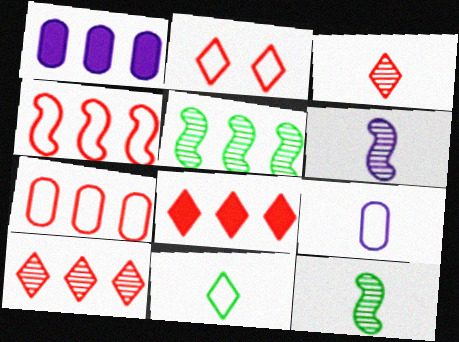[[1, 2, 12], 
[2, 3, 8]]